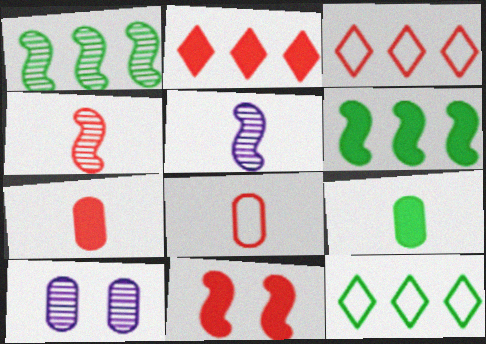[[2, 7, 11]]